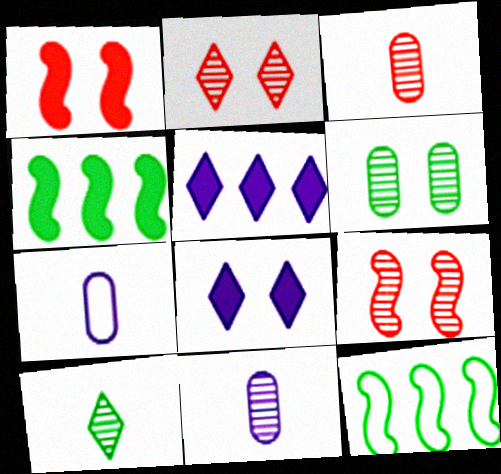[[2, 4, 7], 
[3, 8, 12]]